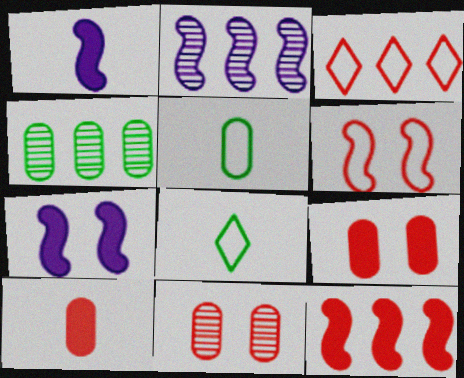[[2, 8, 9]]